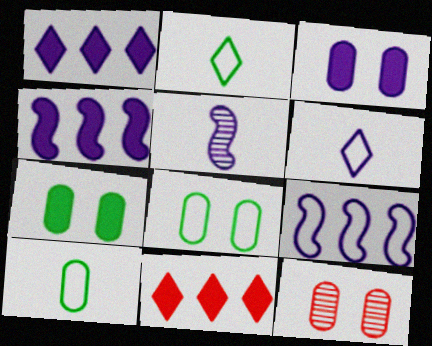[[2, 4, 12], 
[3, 8, 12], 
[5, 8, 11]]